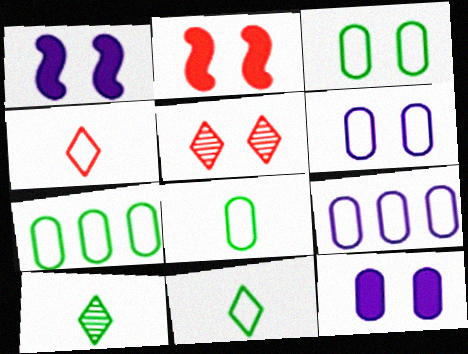[[1, 3, 5], 
[2, 9, 10], 
[3, 7, 8]]